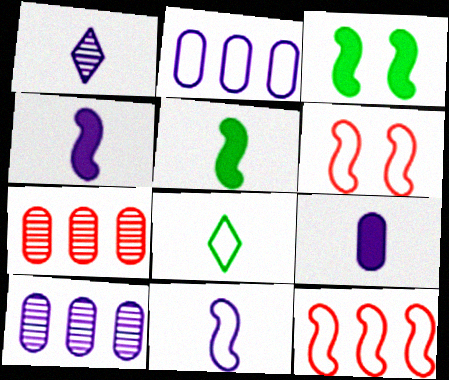[[1, 9, 11], 
[2, 6, 8]]